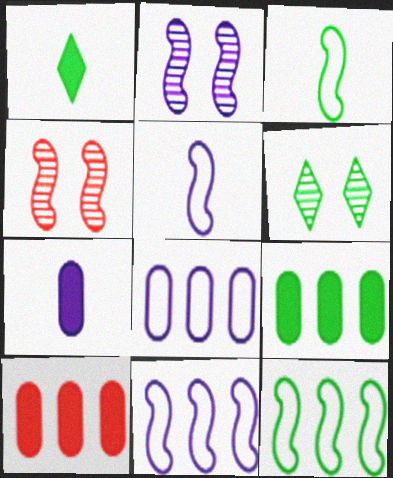[[1, 4, 8], 
[3, 6, 9], 
[5, 6, 10]]